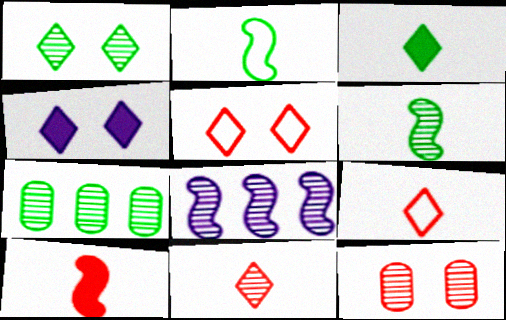[[1, 4, 5], 
[1, 6, 7]]